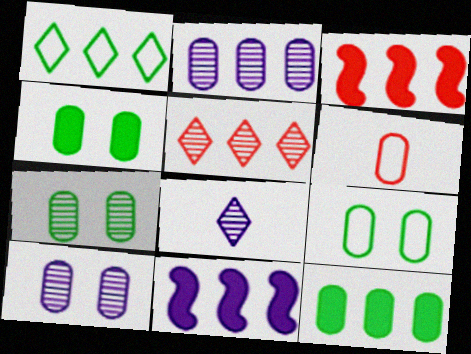[[1, 2, 3], 
[2, 4, 6], 
[3, 8, 9], 
[4, 7, 9], 
[6, 10, 12]]